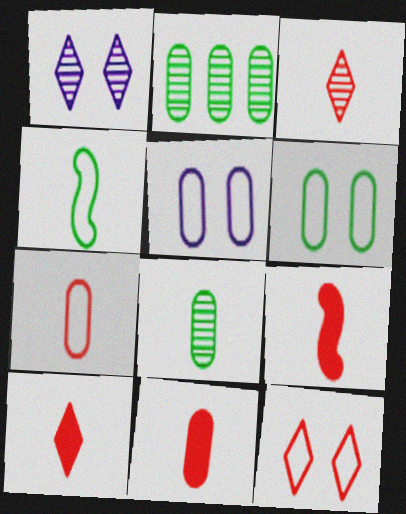[[2, 5, 11], 
[3, 7, 9], 
[9, 10, 11]]